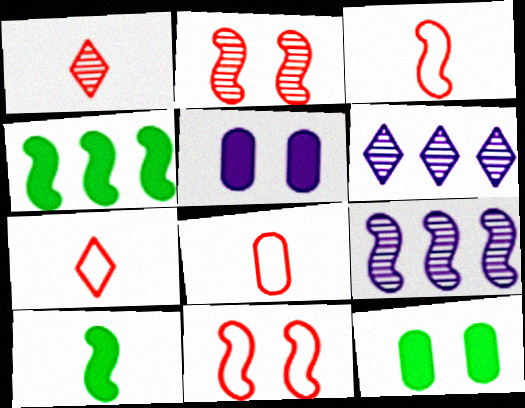[[3, 6, 12], 
[3, 7, 8], 
[7, 9, 12], 
[9, 10, 11]]